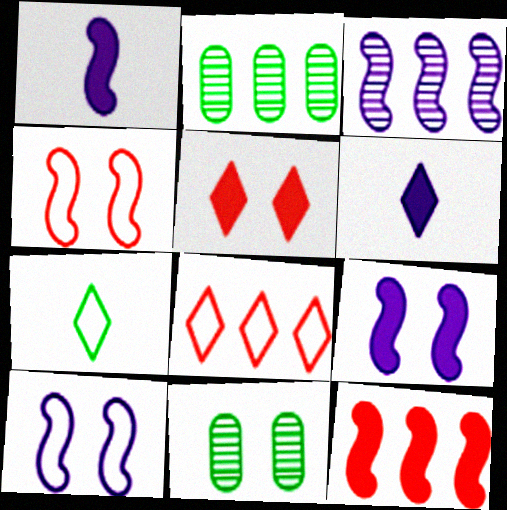[[1, 3, 10], 
[1, 8, 11], 
[2, 4, 6], 
[5, 10, 11]]